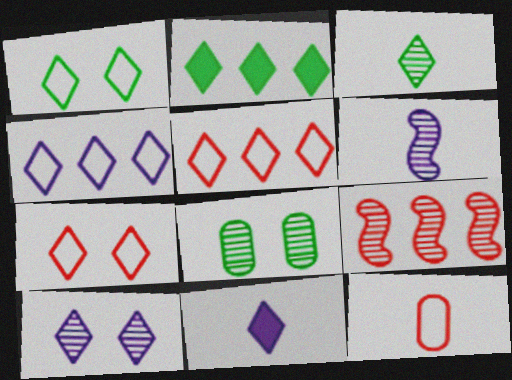[[1, 2, 3], 
[4, 10, 11]]